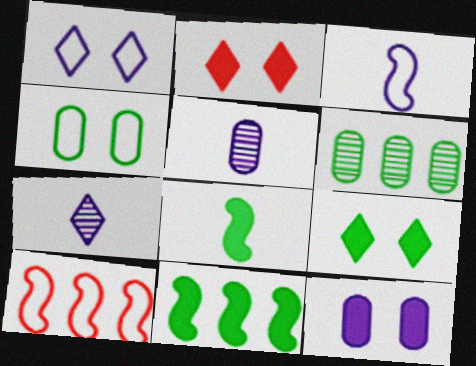[[2, 3, 6], 
[5, 9, 10]]